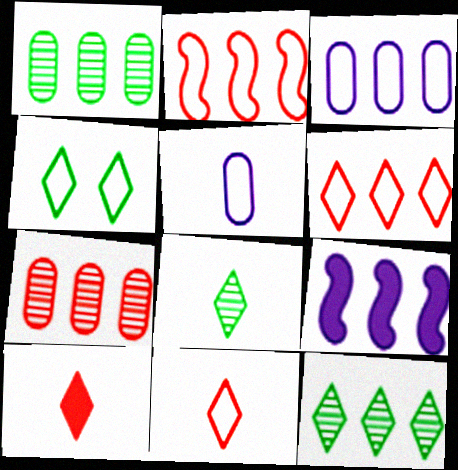[[1, 6, 9], 
[2, 4, 5]]